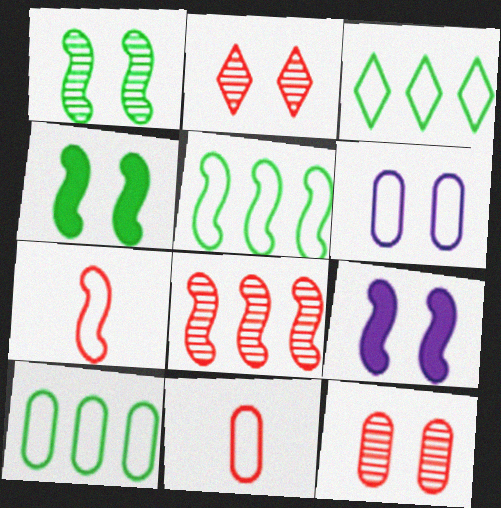[[2, 4, 6], 
[3, 5, 10], 
[3, 6, 7], 
[6, 10, 11]]